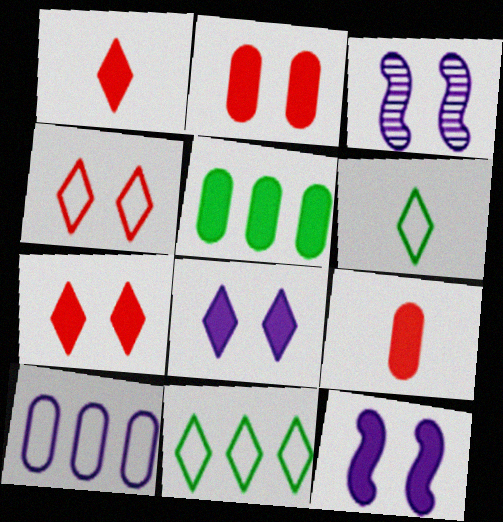[[1, 5, 12], 
[3, 9, 11]]